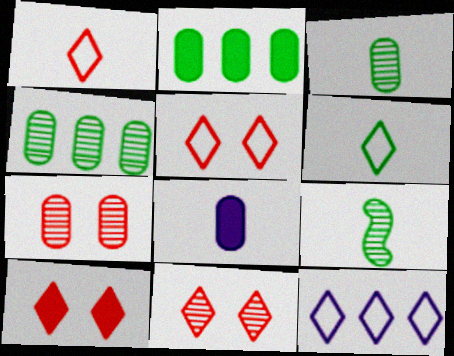[[1, 8, 9], 
[5, 6, 12], 
[5, 10, 11]]